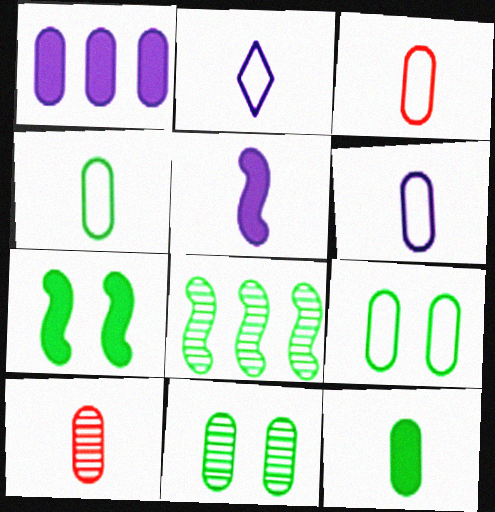[[1, 3, 11], 
[1, 9, 10], 
[3, 4, 6], 
[6, 10, 12]]